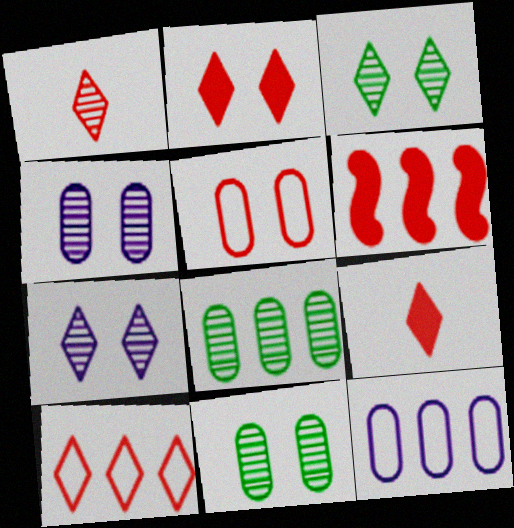[[1, 2, 10], 
[1, 5, 6]]